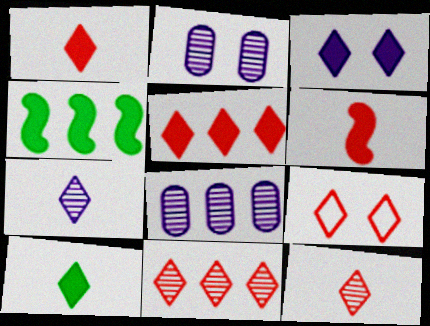[[1, 9, 11], 
[3, 5, 10], 
[5, 9, 12]]